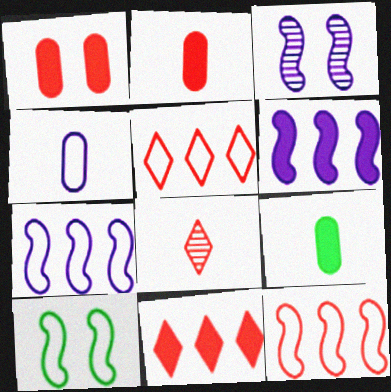[[1, 8, 12], 
[3, 5, 9], 
[4, 5, 10]]